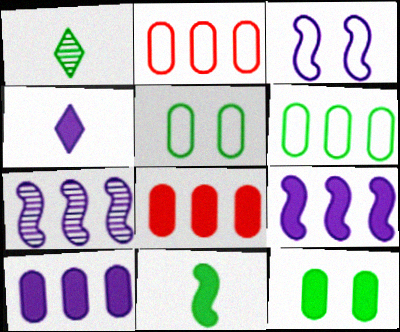[[1, 3, 8]]